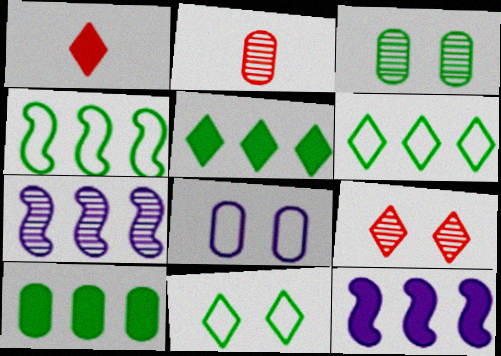[[2, 8, 10], 
[2, 11, 12]]